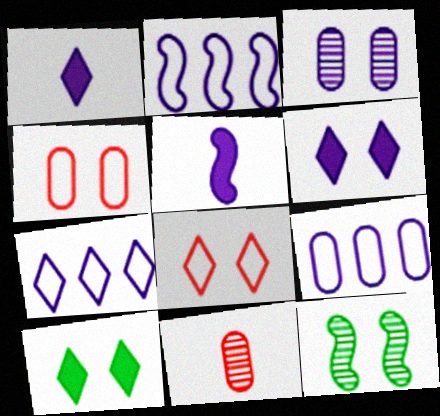[[1, 2, 3], 
[2, 7, 9], 
[2, 10, 11], 
[3, 5, 7], 
[4, 6, 12]]